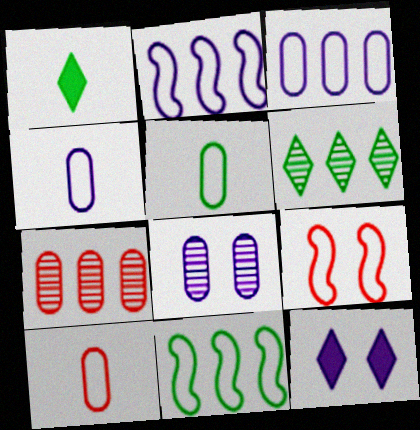[[4, 5, 10]]